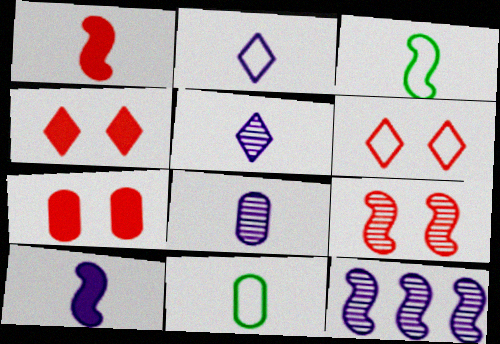[[1, 5, 11], 
[2, 8, 10], 
[4, 11, 12], 
[6, 7, 9]]